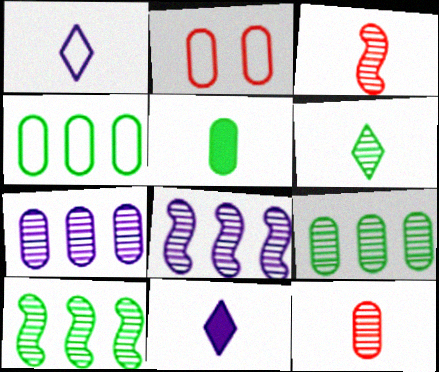[[1, 3, 5], 
[2, 5, 7], 
[2, 10, 11]]